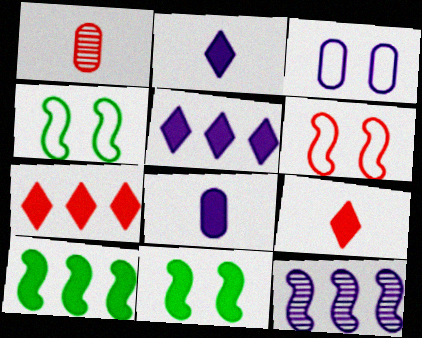[[1, 4, 5], 
[1, 6, 7], 
[2, 3, 12], 
[7, 8, 11]]